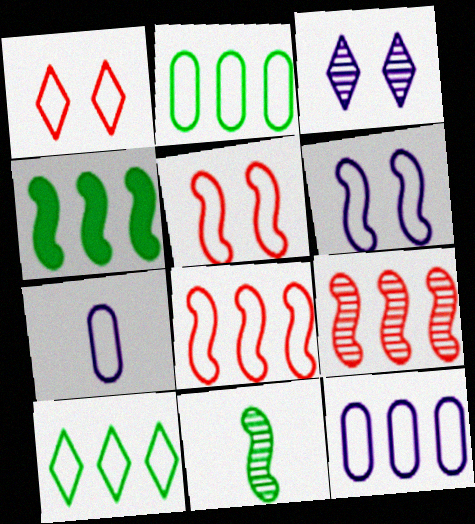[[5, 7, 10], 
[8, 10, 12]]